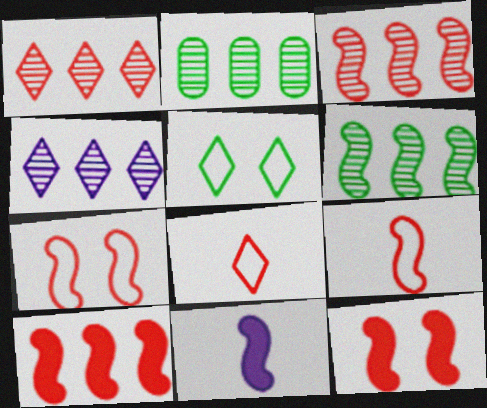[[2, 3, 4], 
[3, 9, 12], 
[6, 7, 11]]